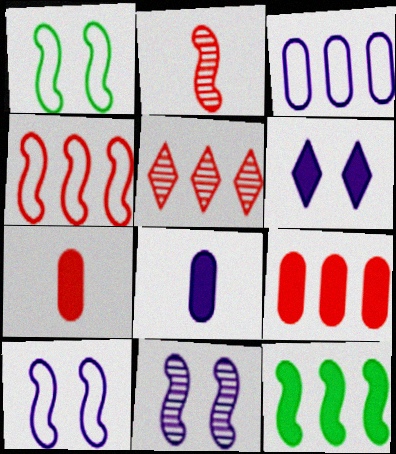[[1, 5, 8], 
[2, 10, 12], 
[3, 5, 12], 
[4, 5, 9], 
[6, 7, 12]]